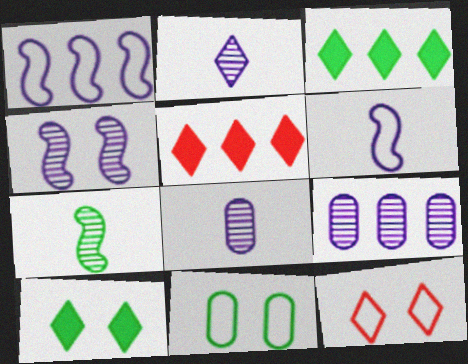[[2, 3, 12], 
[2, 4, 9], 
[3, 7, 11]]